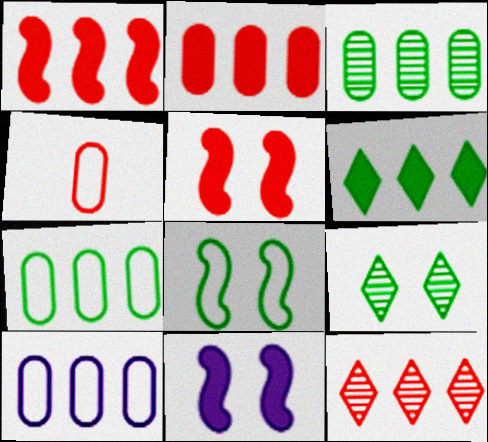[[2, 3, 10], 
[4, 5, 12]]